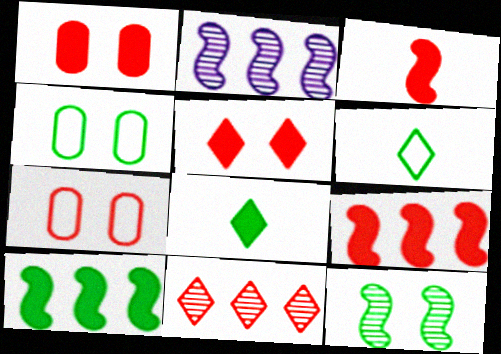[[1, 2, 6], 
[2, 7, 8], 
[3, 7, 11]]